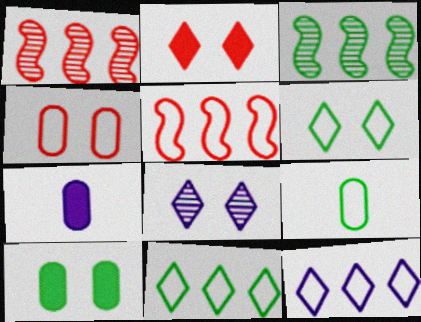[[1, 6, 7], 
[2, 6, 8]]